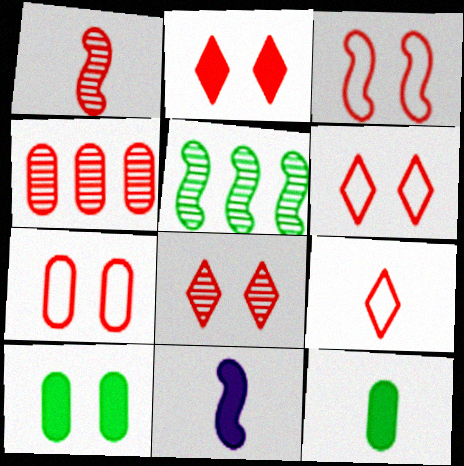[[1, 4, 8], 
[2, 6, 8], 
[3, 5, 11], 
[3, 6, 7]]